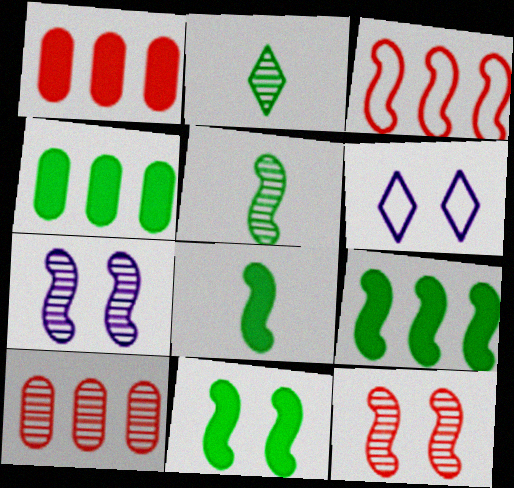[[1, 5, 6], 
[2, 7, 10], 
[3, 7, 8], 
[6, 8, 10], 
[8, 9, 11]]